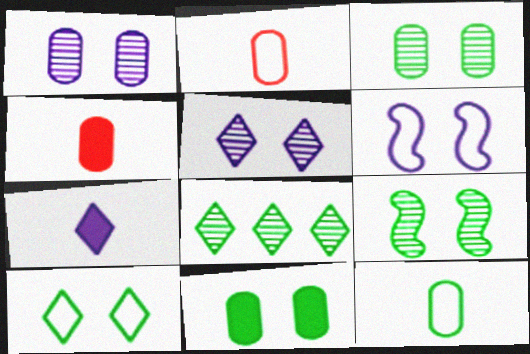[[4, 6, 8], 
[9, 10, 11]]